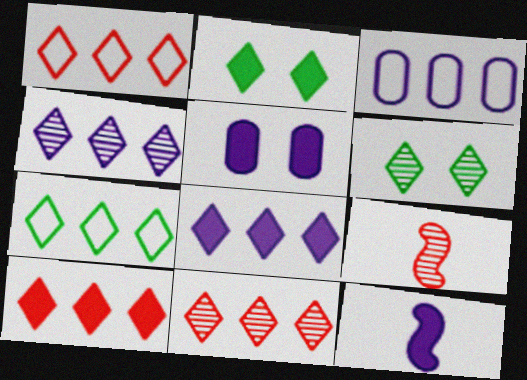[[1, 10, 11], 
[2, 3, 9], 
[4, 7, 10], 
[5, 7, 9], 
[5, 8, 12], 
[7, 8, 11]]